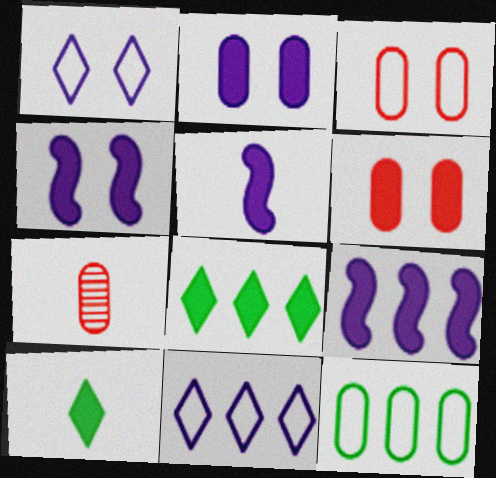[[2, 7, 12], 
[4, 5, 9], 
[5, 6, 8], 
[6, 9, 10]]